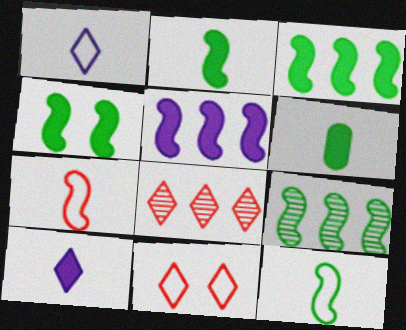[[2, 3, 4], 
[4, 9, 12]]